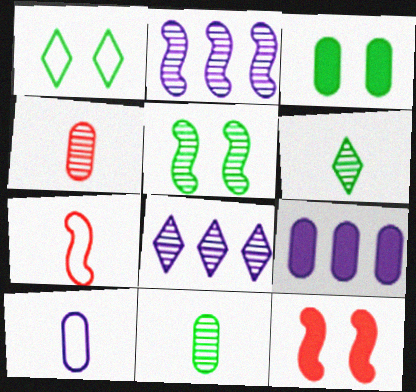[[1, 3, 5], 
[3, 7, 8], 
[4, 5, 8]]